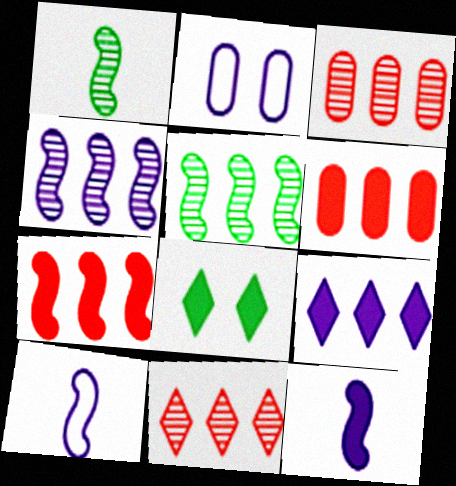[[3, 8, 10], 
[6, 8, 12]]